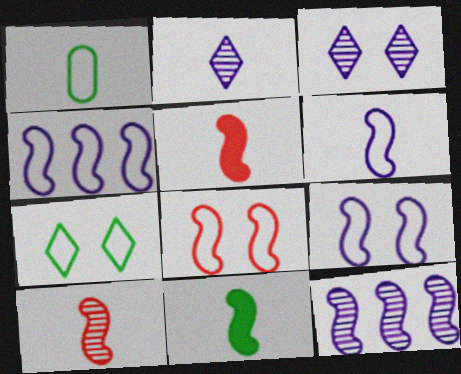[[1, 2, 5], 
[4, 6, 9], 
[6, 10, 11], 
[8, 11, 12]]